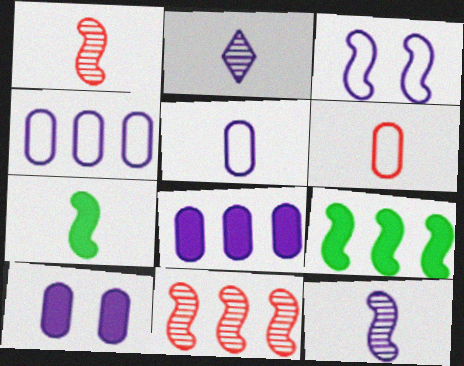[[1, 3, 9], 
[2, 3, 8], 
[2, 6, 7], 
[3, 7, 11]]